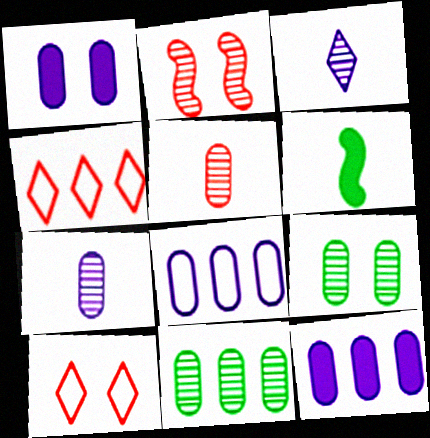[[1, 7, 8], 
[2, 3, 11]]